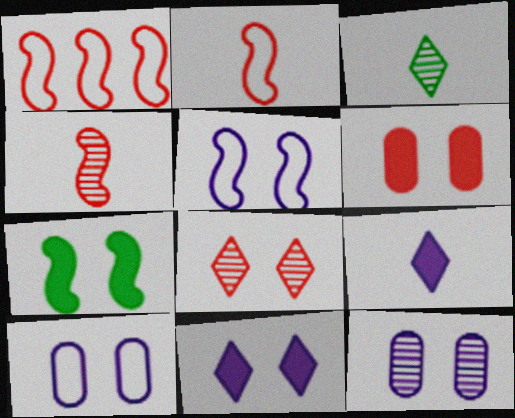[[5, 11, 12], 
[6, 7, 11], 
[7, 8, 10]]